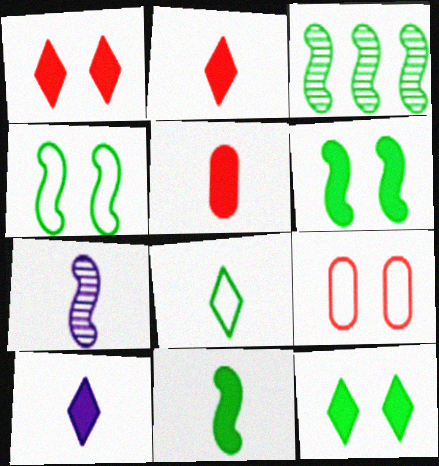[[3, 4, 11], 
[3, 9, 10], 
[5, 7, 8], 
[5, 10, 11]]